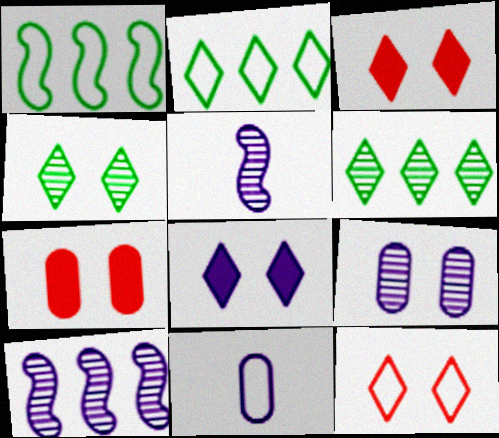[[1, 11, 12], 
[2, 5, 7], 
[4, 8, 12], 
[8, 10, 11]]